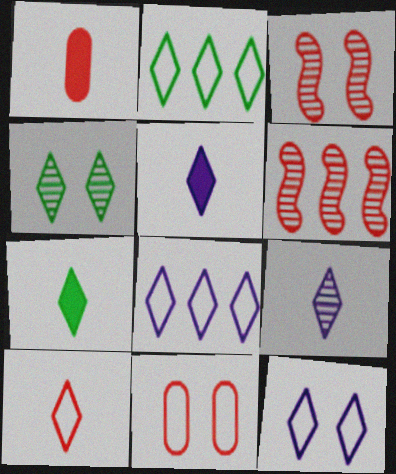[[2, 4, 7], 
[2, 10, 12], 
[7, 9, 10]]